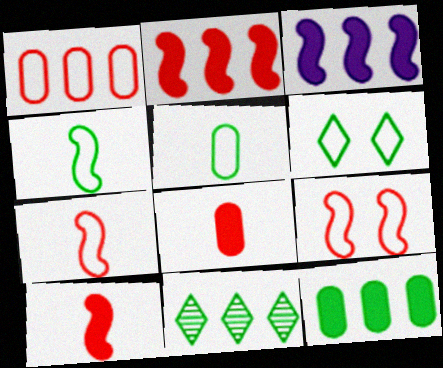[[1, 3, 11]]